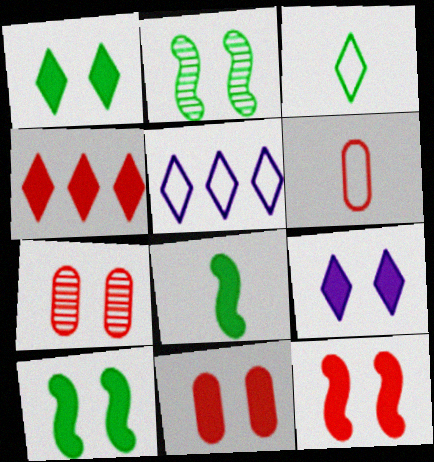[[5, 7, 8], 
[9, 10, 11]]